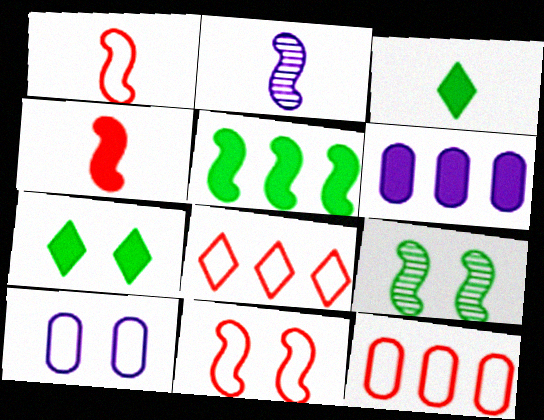[[2, 5, 11], 
[2, 7, 12], 
[4, 6, 7]]